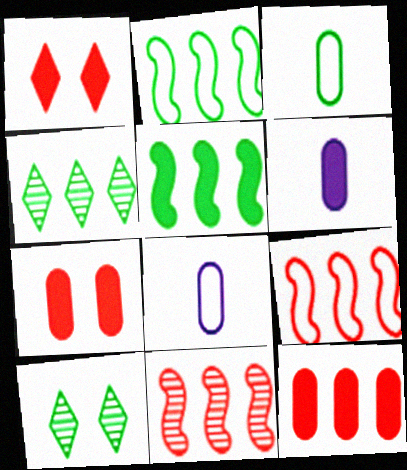[[1, 5, 6], 
[3, 5, 10], 
[6, 9, 10]]